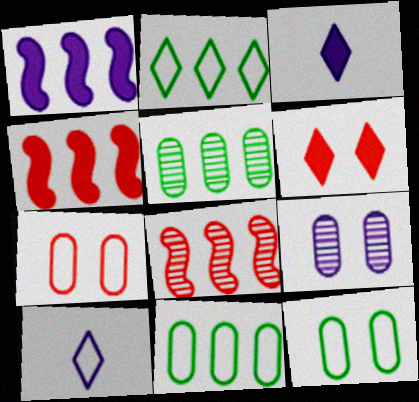[[1, 9, 10], 
[3, 8, 12]]